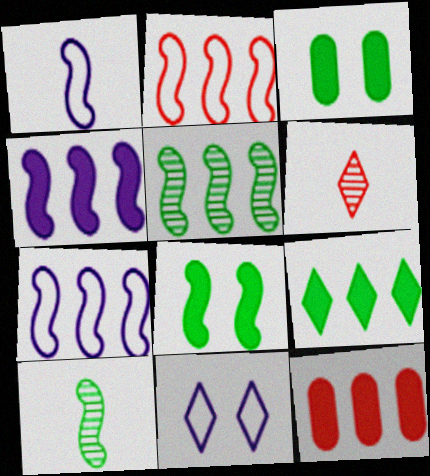[[2, 4, 5], 
[3, 6, 7], 
[4, 9, 12], 
[6, 9, 11], 
[10, 11, 12]]